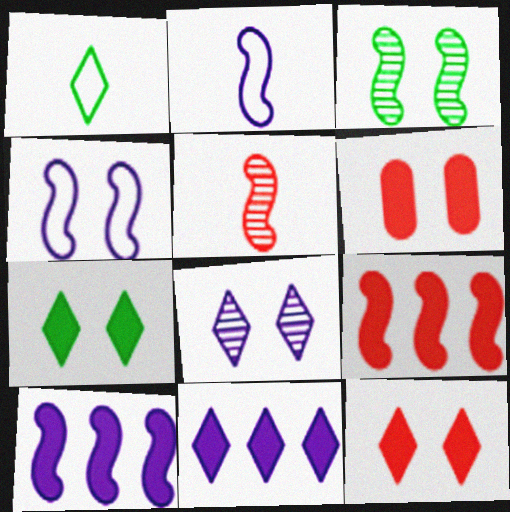[[2, 3, 9]]